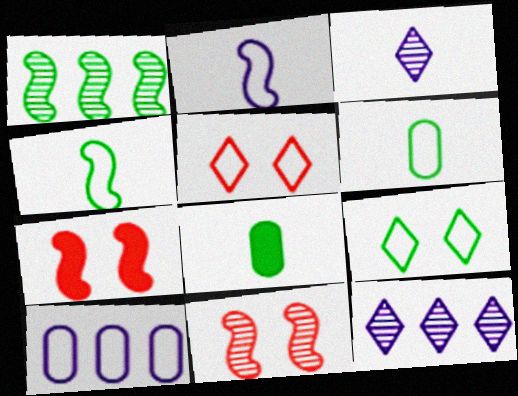[[1, 2, 7], 
[1, 8, 9], 
[4, 5, 10], 
[6, 7, 12]]